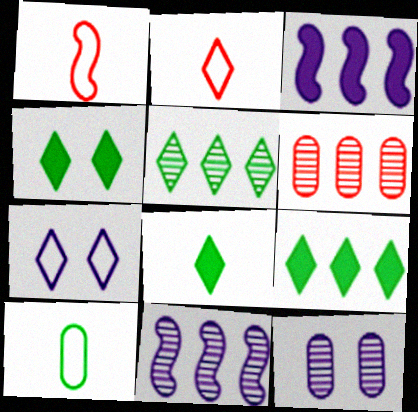[[1, 9, 12], 
[4, 8, 9], 
[5, 6, 11]]